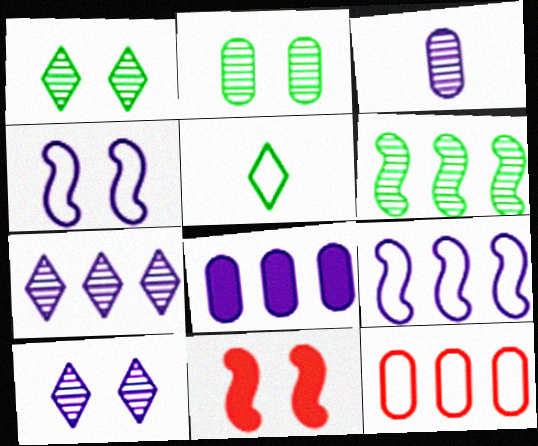[[4, 5, 12], 
[7, 8, 9]]